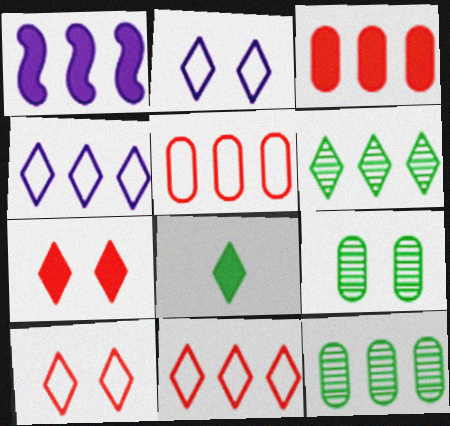[[1, 5, 6], 
[1, 11, 12]]